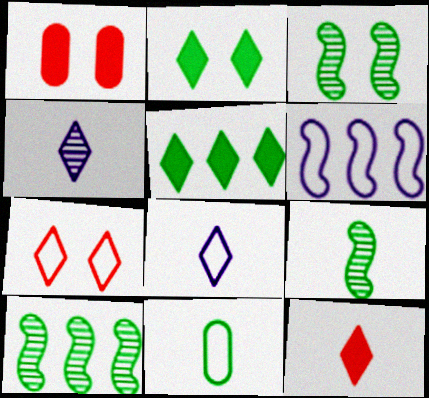[[1, 8, 10], 
[2, 10, 11], 
[3, 5, 11], 
[3, 9, 10], 
[4, 5, 7], 
[6, 7, 11]]